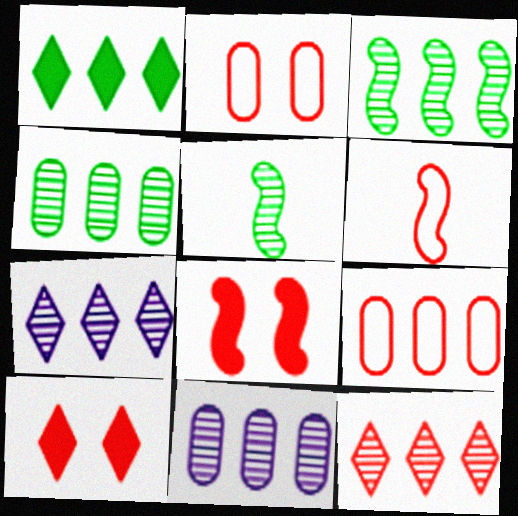[[3, 11, 12]]